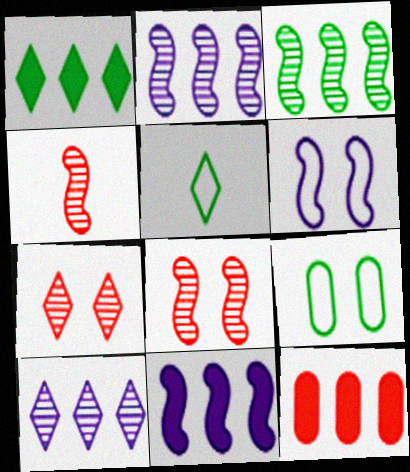[[1, 11, 12]]